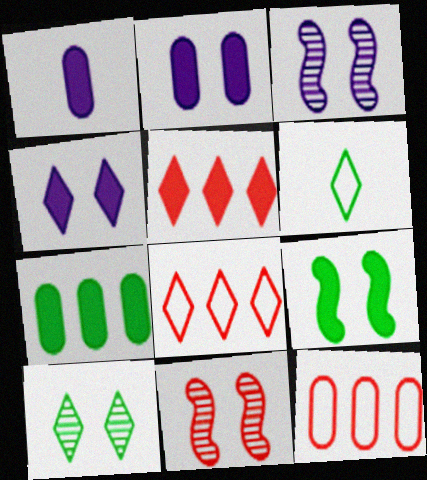[[1, 5, 9]]